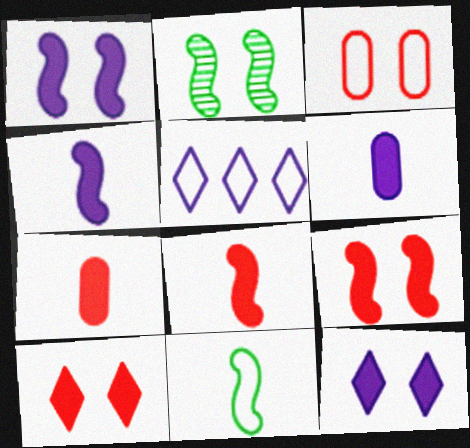[[2, 3, 12], 
[2, 5, 7], 
[3, 5, 11]]